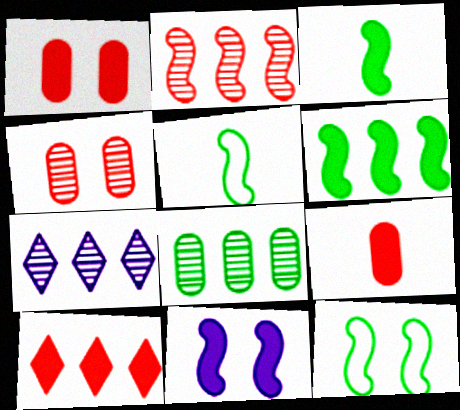[[1, 5, 7], 
[2, 5, 11], 
[2, 7, 8], 
[7, 9, 12]]